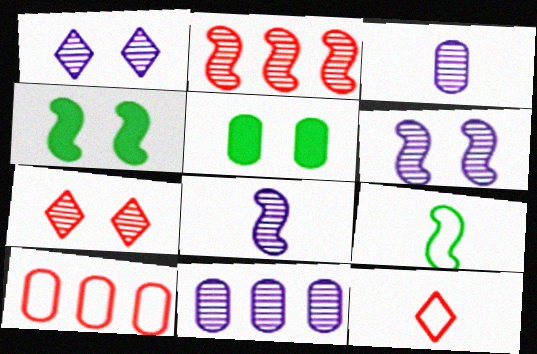[[1, 8, 11], 
[3, 5, 10], 
[4, 11, 12]]